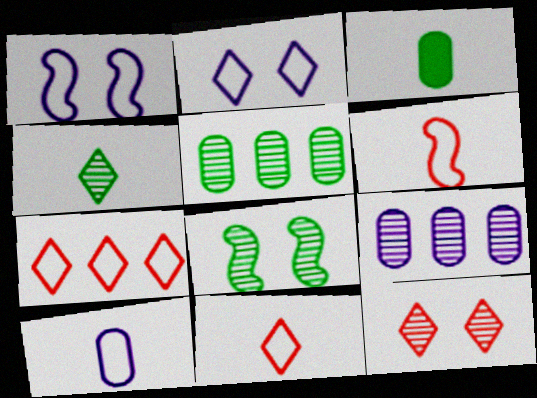[[4, 5, 8]]